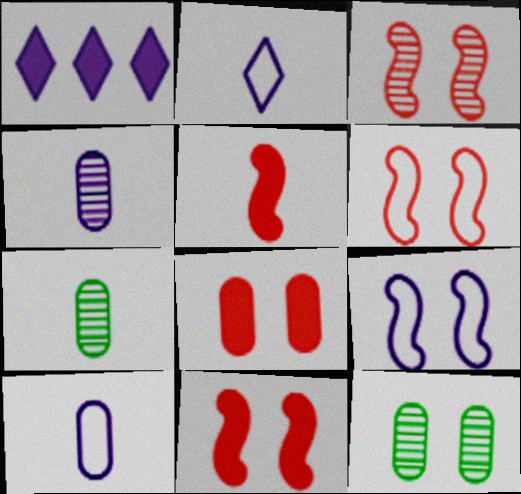[[1, 4, 9], 
[1, 6, 7], 
[2, 5, 7], 
[3, 6, 11]]